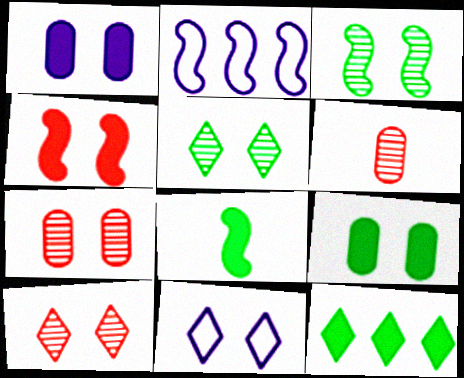[[8, 9, 12]]